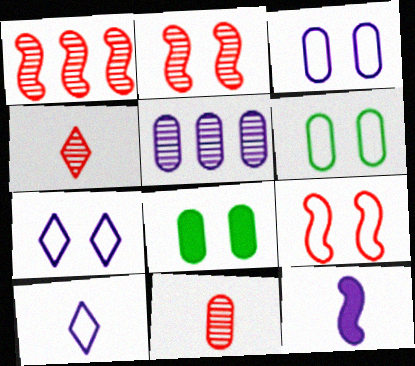[[1, 8, 10], 
[2, 7, 8], 
[5, 7, 12], 
[6, 7, 9]]